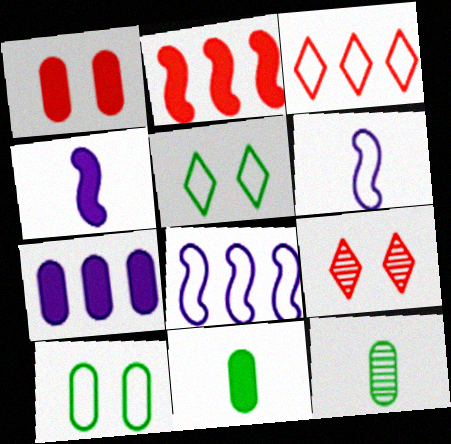[[1, 7, 11], 
[3, 6, 10], 
[8, 9, 11]]